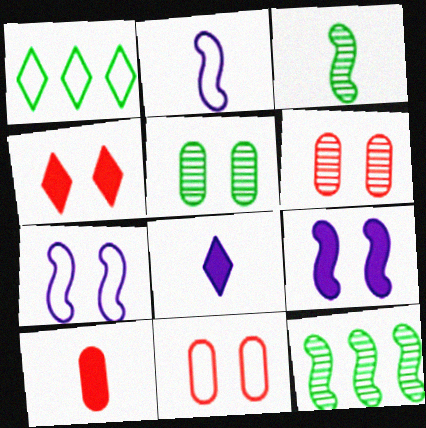[[1, 2, 11], 
[4, 5, 7], 
[8, 11, 12]]